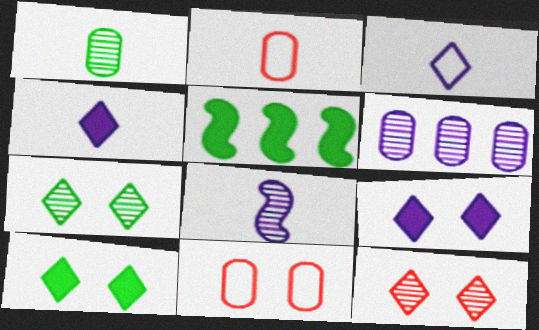[]